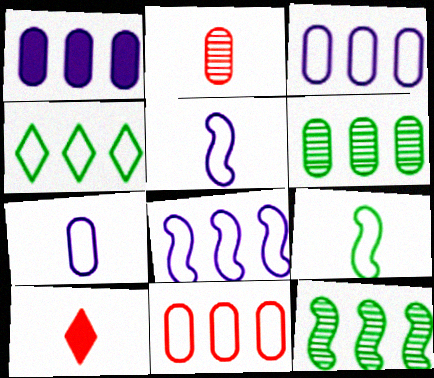[[1, 6, 11], 
[4, 8, 11]]